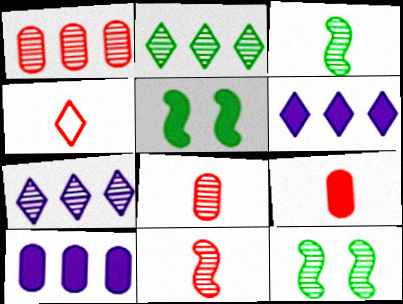[[4, 9, 11], 
[4, 10, 12], 
[5, 6, 9], 
[7, 8, 12]]